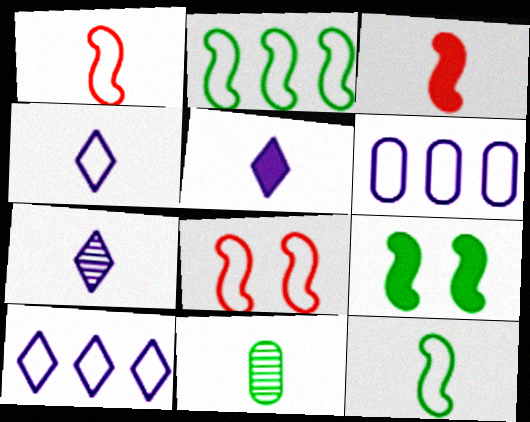[[1, 5, 11], 
[3, 4, 11], 
[4, 5, 7]]